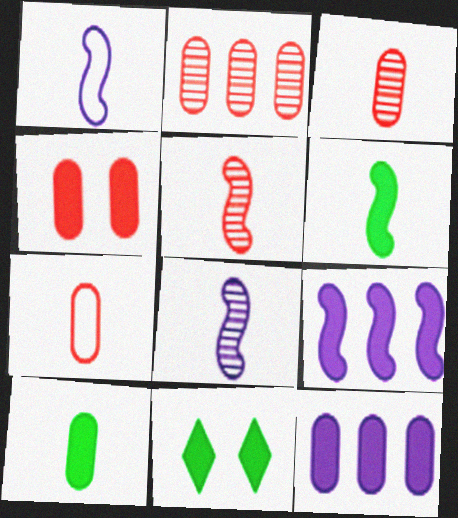[[1, 2, 11], 
[1, 5, 6], 
[2, 4, 7], 
[4, 10, 12]]